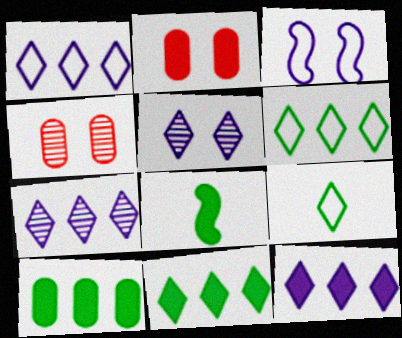[[1, 4, 8], 
[1, 7, 12], 
[2, 8, 12]]